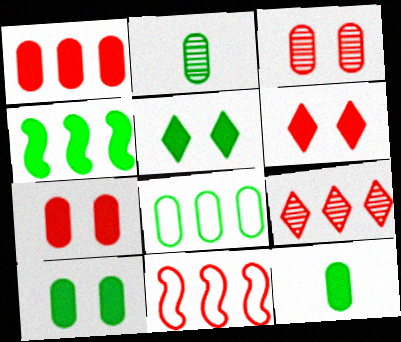[[1, 9, 11], 
[2, 8, 10], 
[4, 5, 12]]